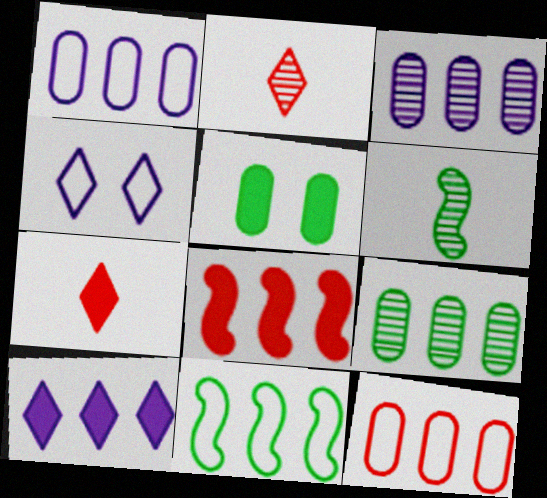[]